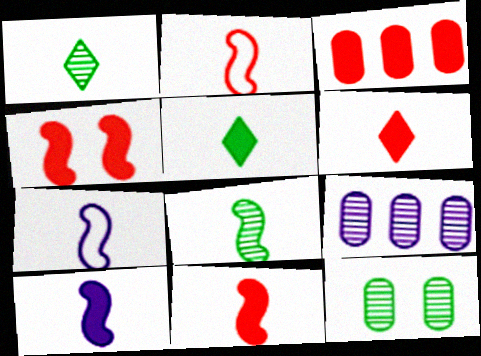[[2, 8, 10], 
[3, 4, 6], 
[7, 8, 11]]